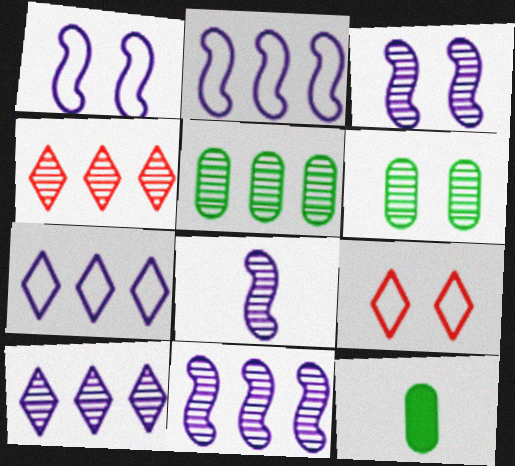[[1, 4, 12], 
[3, 8, 11], 
[4, 5, 11], 
[4, 6, 8], 
[9, 11, 12]]